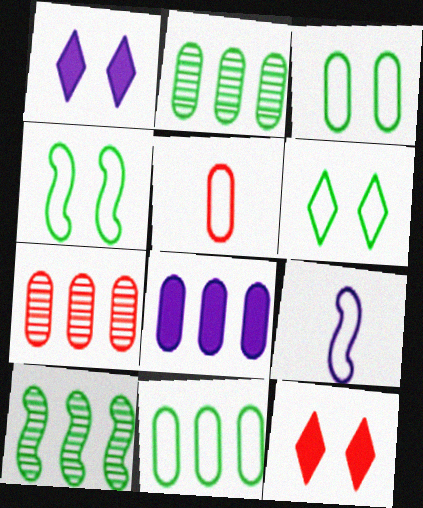[[1, 5, 10], 
[2, 9, 12], 
[3, 4, 6], 
[7, 8, 11]]